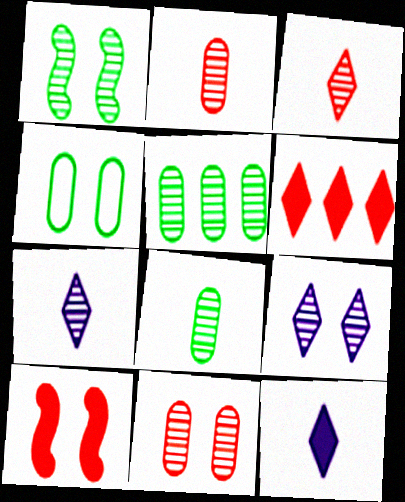[[1, 9, 11], 
[4, 9, 10]]